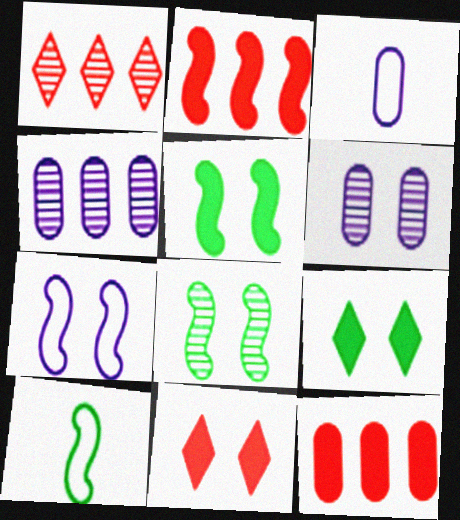[[1, 3, 5], 
[4, 10, 11]]